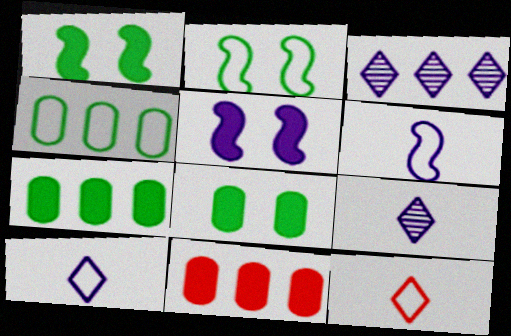[[2, 9, 11]]